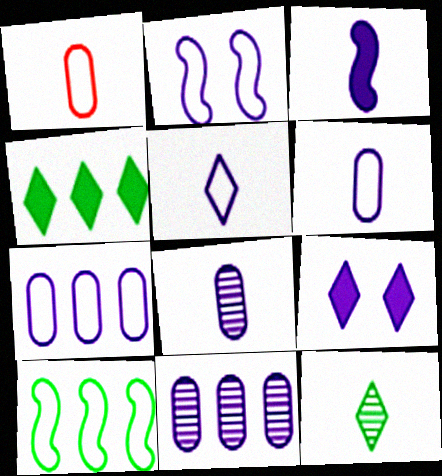[[1, 3, 12], 
[2, 5, 7], 
[3, 5, 8]]